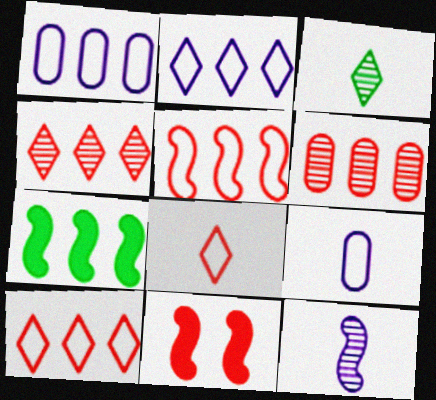[[1, 3, 11], 
[1, 4, 7], 
[2, 6, 7], 
[6, 8, 11]]